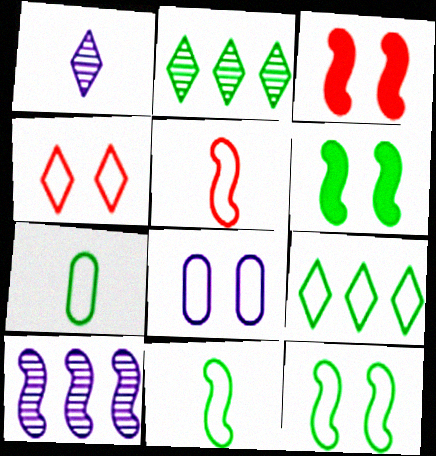[[2, 6, 7], 
[3, 10, 11], 
[4, 8, 12], 
[5, 6, 10], 
[5, 8, 9], 
[7, 9, 12]]